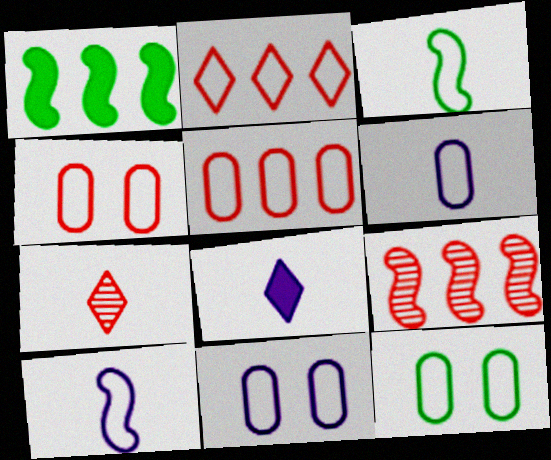[[1, 7, 11], 
[2, 3, 11], 
[2, 10, 12], 
[4, 11, 12], 
[5, 6, 12], 
[8, 9, 12]]